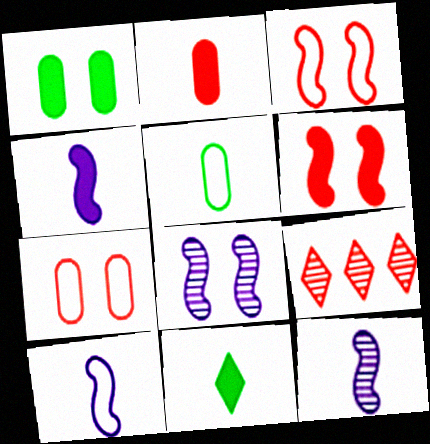[[1, 9, 10], 
[2, 3, 9], 
[2, 4, 11], 
[4, 10, 12]]